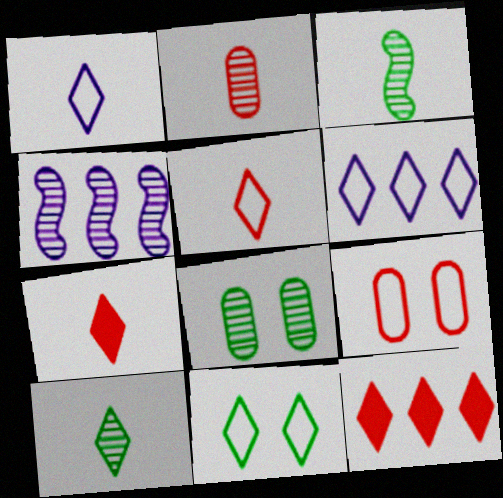[[1, 7, 10], 
[5, 6, 11]]